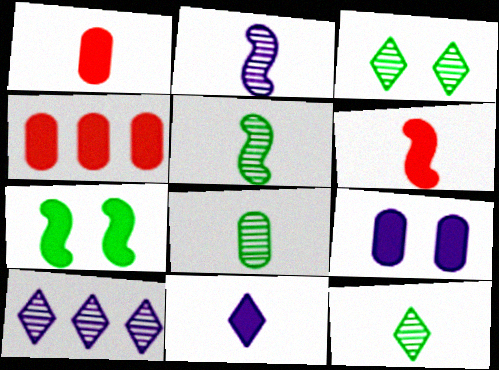[[4, 7, 11], 
[5, 8, 12]]